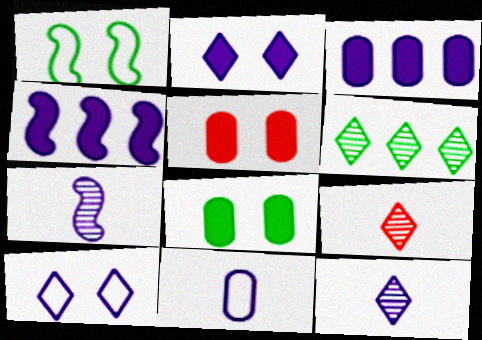[[1, 3, 9], 
[3, 7, 10]]